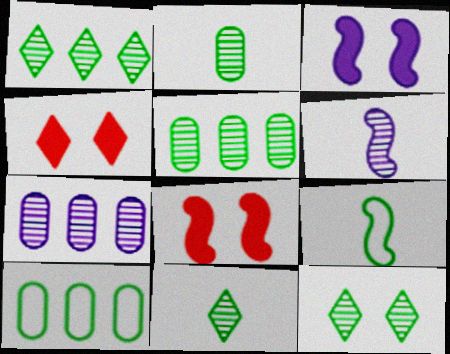[[1, 11, 12], 
[4, 6, 10], 
[4, 7, 9]]